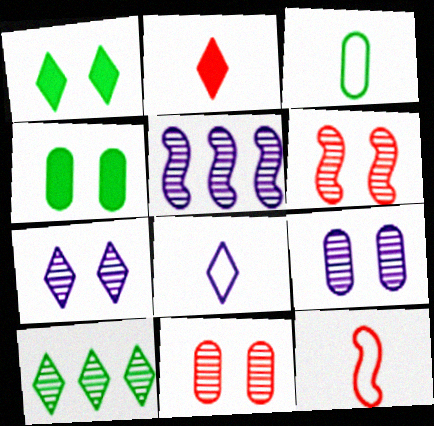[[3, 8, 12]]